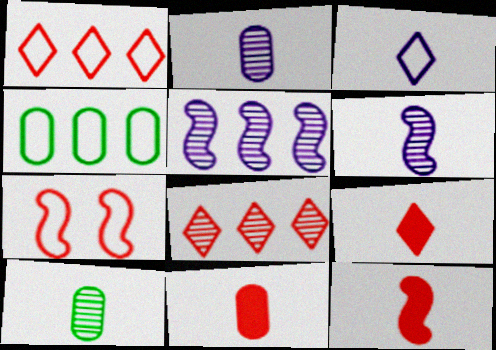[[3, 4, 7], 
[3, 10, 12], 
[7, 8, 11], 
[9, 11, 12]]